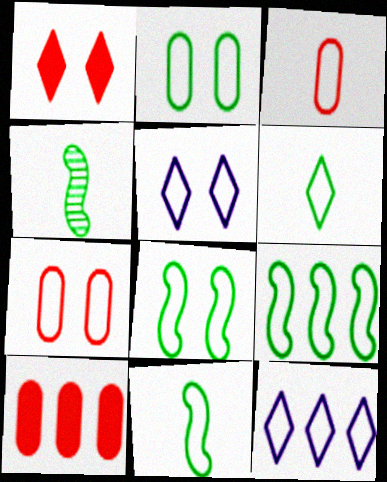[[2, 6, 9], 
[3, 5, 9], 
[3, 8, 12], 
[4, 5, 10], 
[5, 7, 8], 
[7, 11, 12], 
[8, 9, 11]]